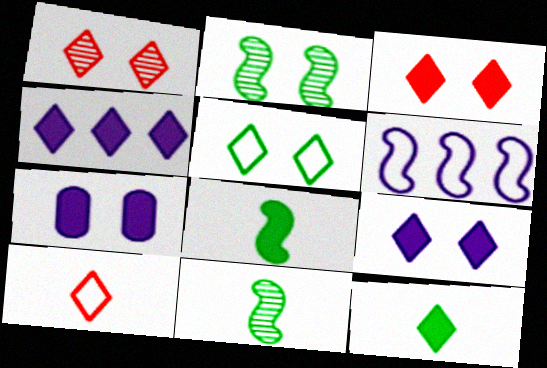[[1, 5, 9], 
[3, 4, 12]]